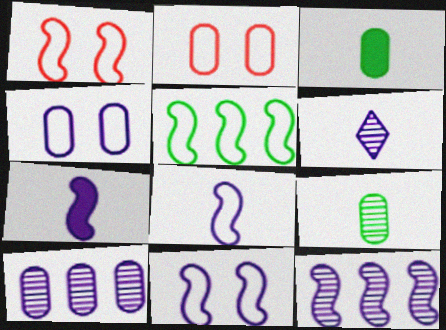[[1, 5, 8], 
[2, 3, 10], 
[7, 11, 12]]